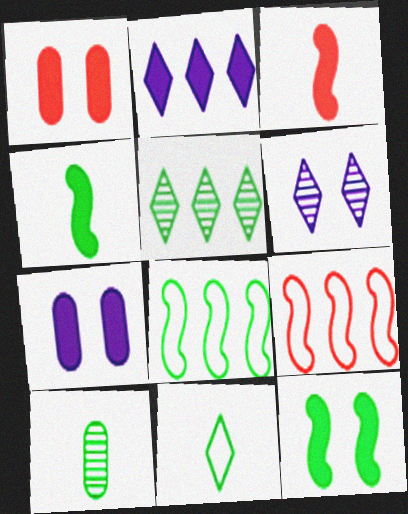[[1, 2, 4], 
[4, 10, 11]]